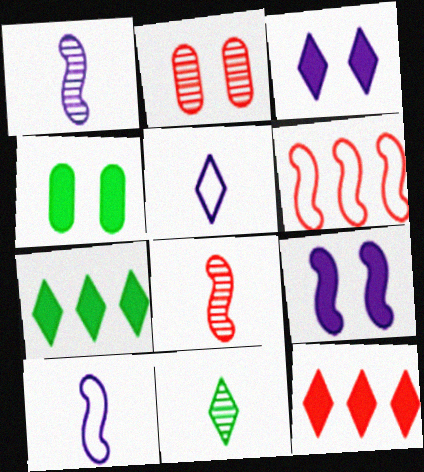[[2, 7, 10]]